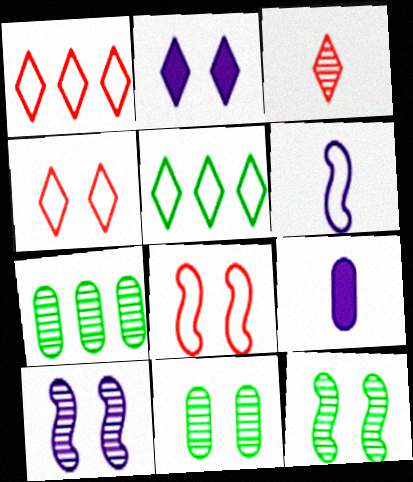[[1, 9, 12], 
[2, 3, 5], 
[2, 8, 11], 
[3, 7, 10]]